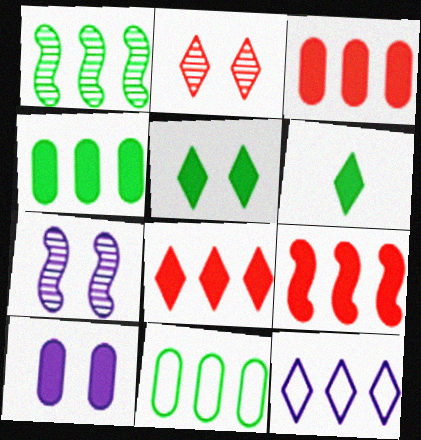[[1, 3, 12], 
[2, 6, 12], 
[3, 8, 9], 
[6, 9, 10]]